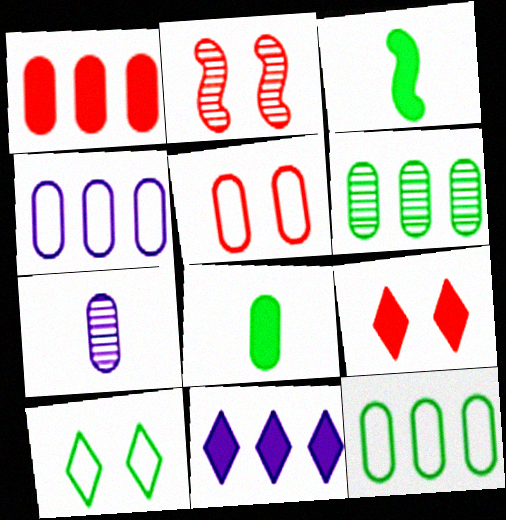[[1, 4, 6], 
[2, 5, 9], 
[3, 6, 10]]